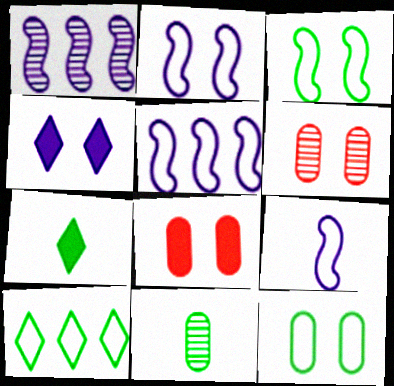[[2, 5, 9], 
[3, 4, 6], 
[5, 6, 7]]